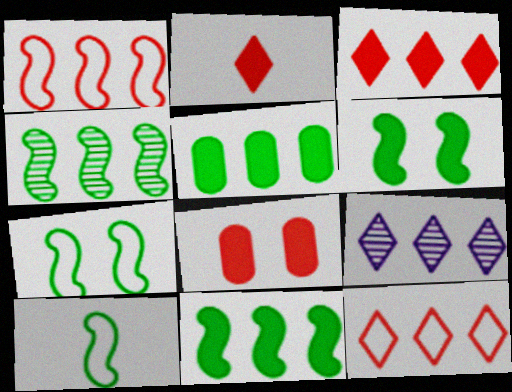[[1, 5, 9], 
[4, 6, 10], 
[8, 9, 10]]